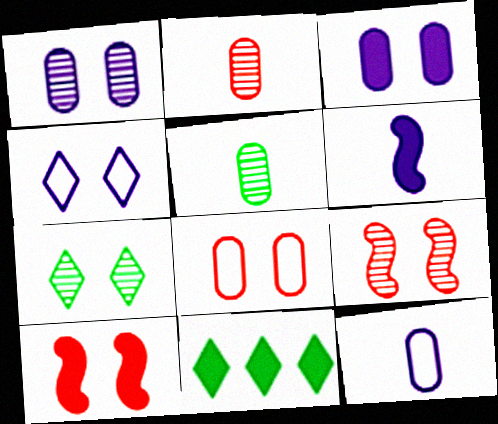[[1, 7, 9], 
[9, 11, 12]]